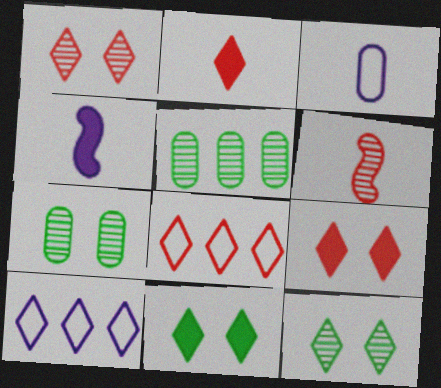[[1, 2, 8], 
[2, 10, 12], 
[4, 7, 8]]